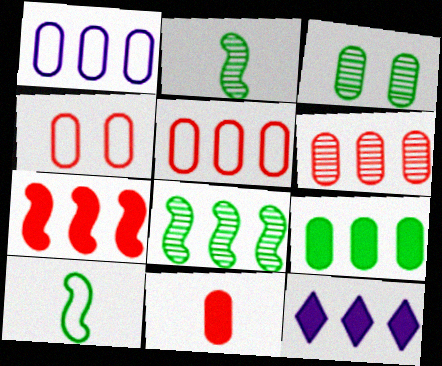[[1, 3, 11], 
[1, 6, 9], 
[2, 4, 12], 
[4, 6, 11], 
[5, 8, 12], 
[7, 9, 12]]